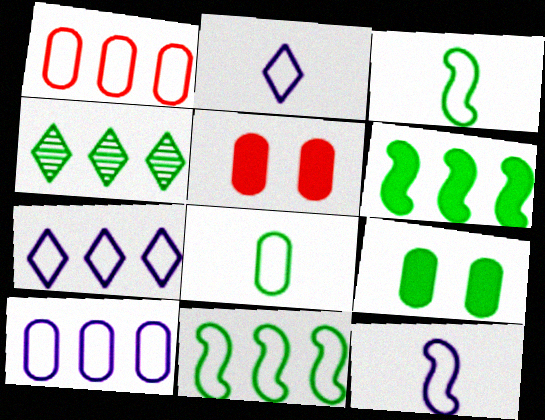[[1, 7, 11], 
[3, 4, 9], 
[4, 5, 12]]